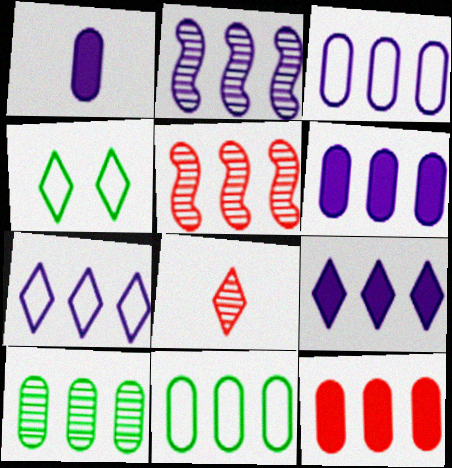[[1, 4, 5], 
[2, 3, 9], 
[2, 6, 7], 
[3, 10, 12], 
[4, 8, 9], 
[5, 9, 11]]